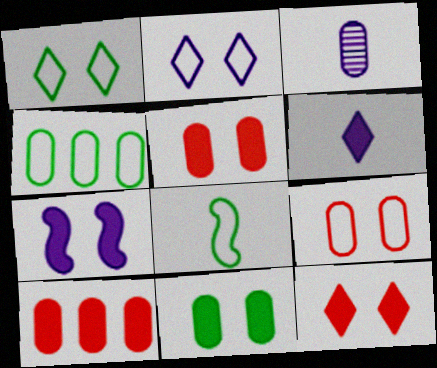[[1, 4, 8], 
[3, 4, 5], 
[7, 11, 12]]